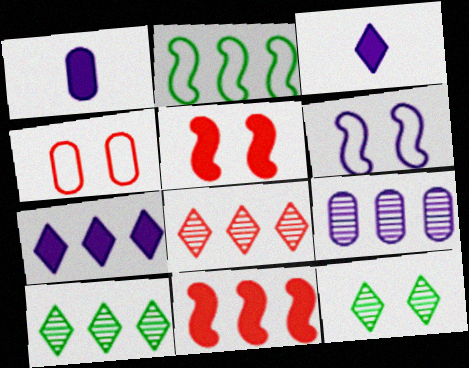[[3, 6, 9]]